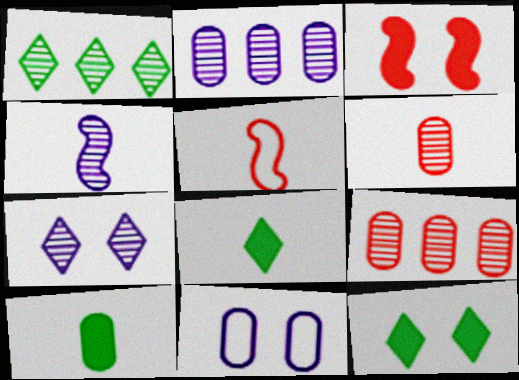[[2, 4, 7], 
[2, 5, 12], 
[9, 10, 11]]